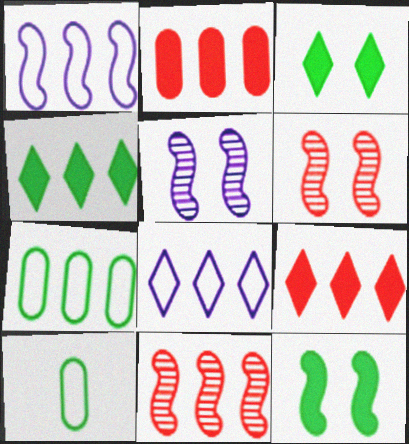[[5, 9, 10]]